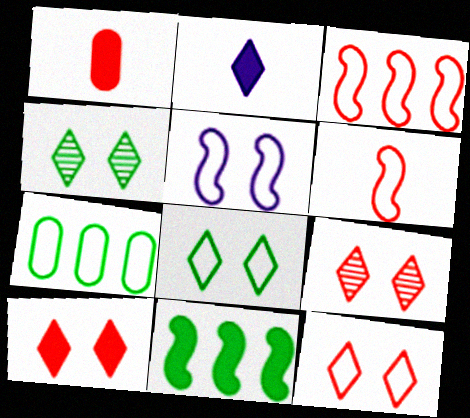[[1, 3, 9], 
[9, 10, 12]]